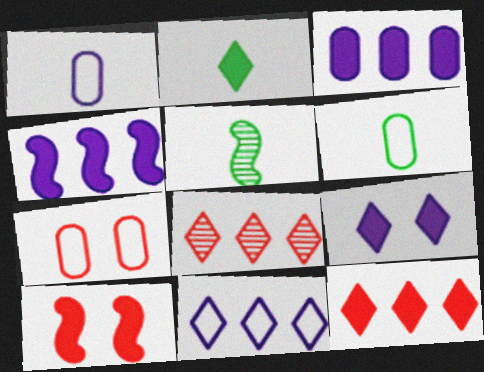[[2, 3, 10], 
[2, 5, 6], 
[2, 9, 12]]